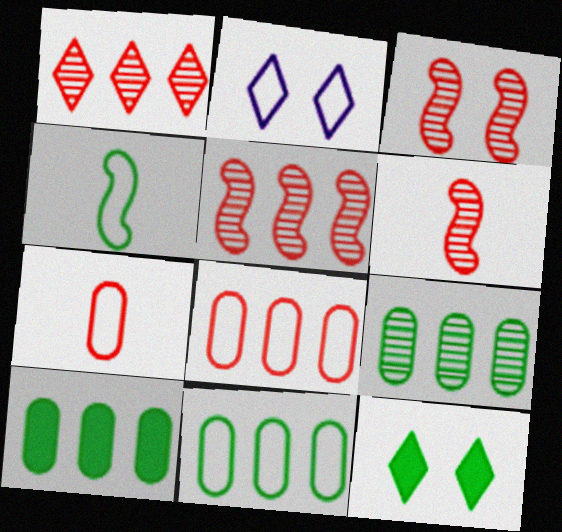[[2, 4, 8], 
[2, 6, 10], 
[3, 5, 6], 
[4, 9, 12], 
[9, 10, 11]]